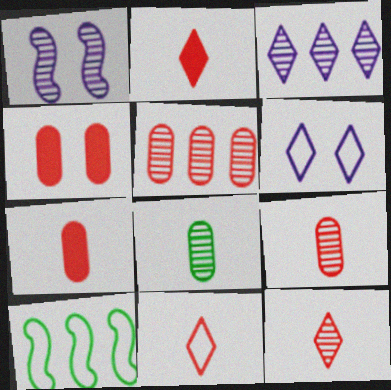[[2, 11, 12]]